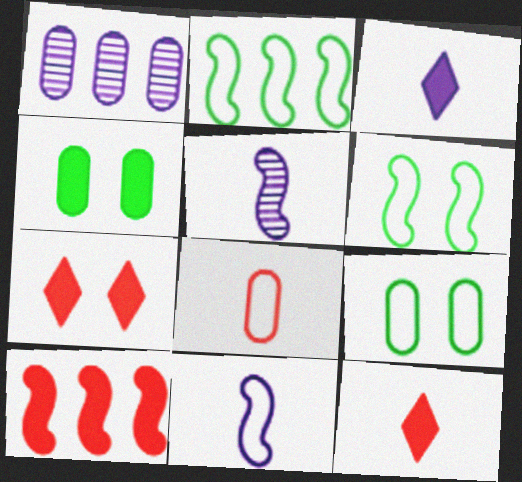[[1, 4, 8], 
[1, 6, 12], 
[3, 4, 10], 
[5, 6, 10]]